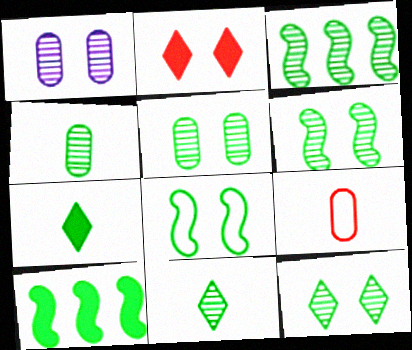[[1, 2, 8], 
[3, 4, 12], 
[3, 5, 11], 
[5, 6, 12]]